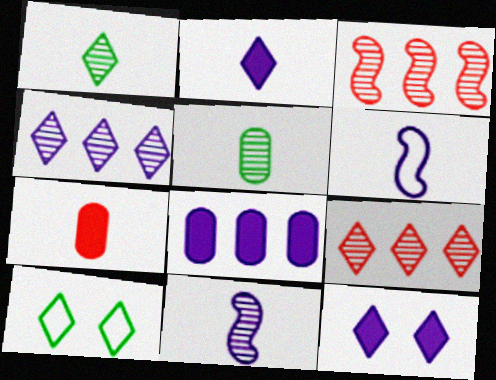[[1, 6, 7], 
[2, 9, 10]]